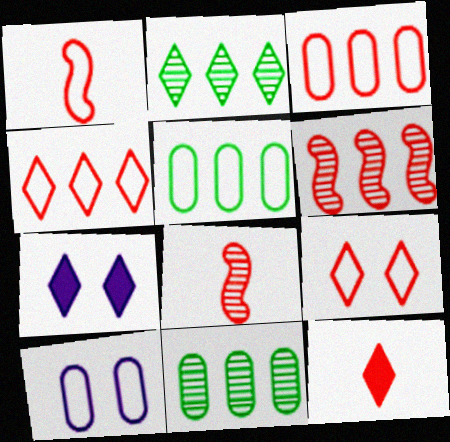[[1, 3, 9], 
[1, 7, 11], 
[5, 7, 8]]